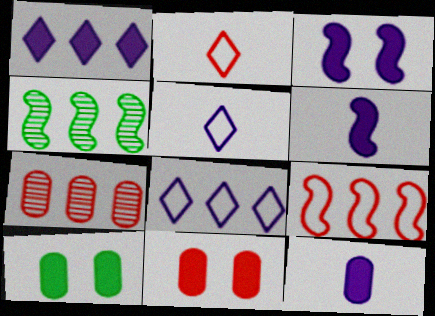[[1, 3, 12], 
[4, 5, 11]]